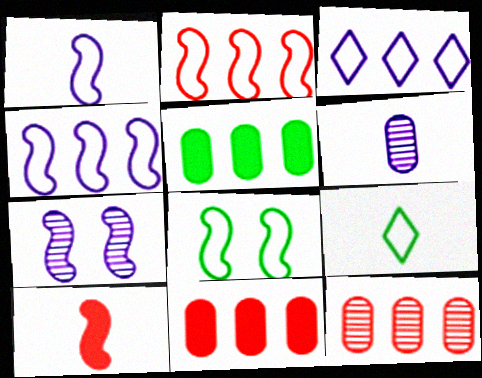[[1, 2, 8], 
[6, 9, 10], 
[7, 9, 11]]